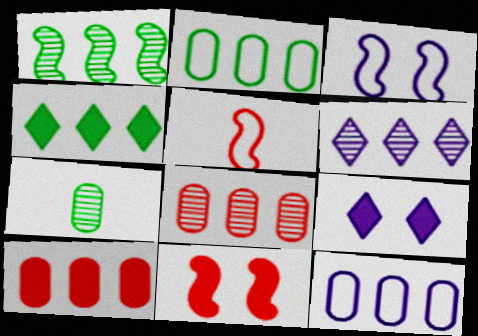[[1, 2, 4], 
[1, 6, 8]]